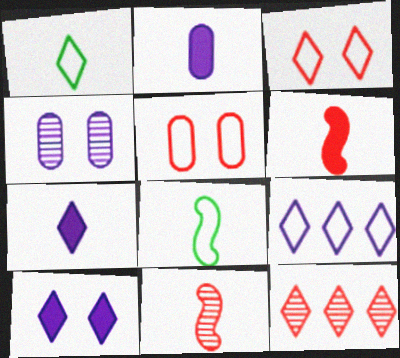[[1, 2, 11], 
[1, 3, 9], 
[1, 10, 12], 
[5, 6, 12], 
[5, 8, 9]]